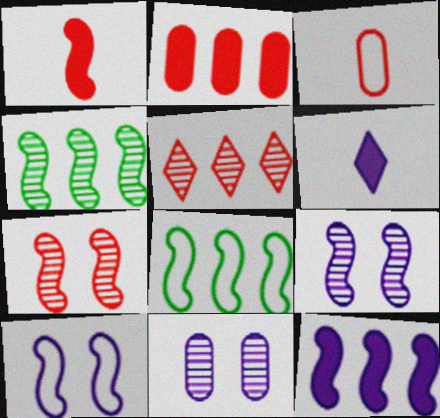[[1, 4, 10], 
[1, 8, 9]]